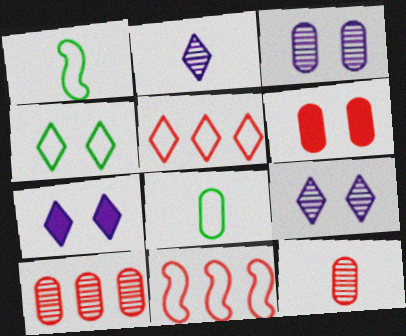[[1, 7, 10]]